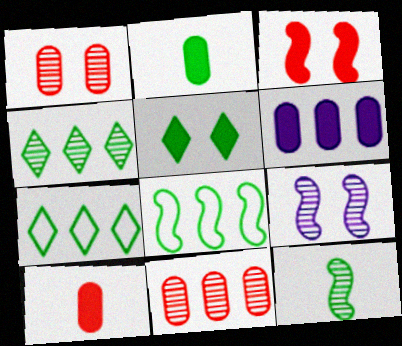[[7, 9, 10]]